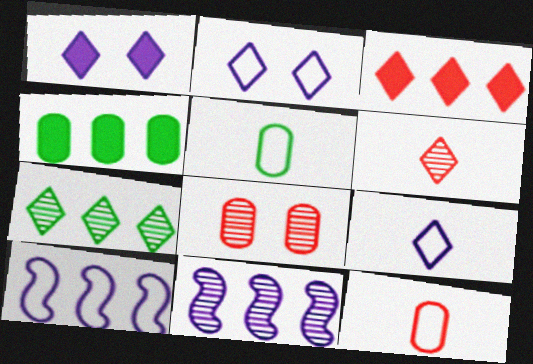[]